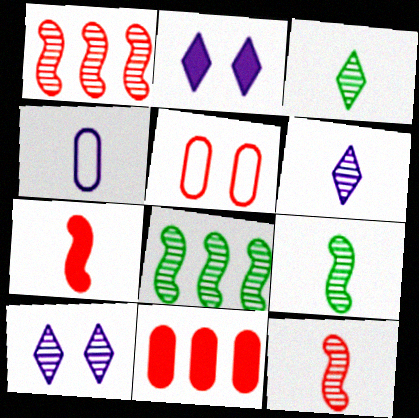[[3, 4, 7]]